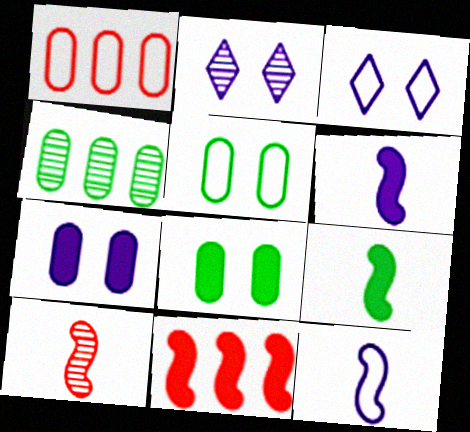[[1, 2, 9], 
[2, 4, 10], 
[9, 10, 12]]